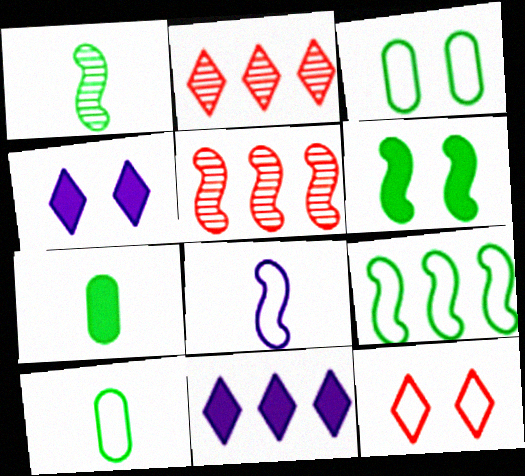[[1, 6, 9], 
[4, 5, 10], 
[5, 6, 8]]